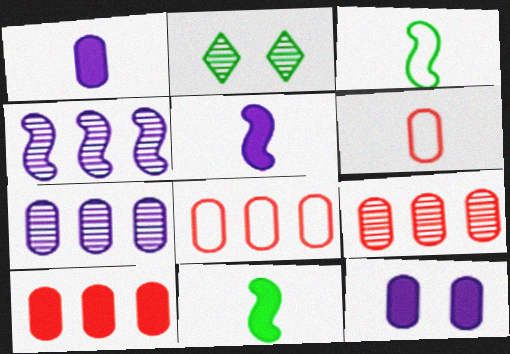[[2, 5, 8], 
[8, 9, 10]]